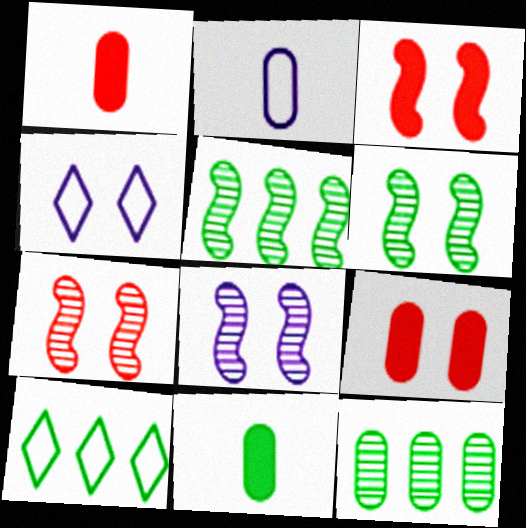[[1, 4, 5], 
[1, 8, 10], 
[2, 9, 12], 
[4, 6, 9], 
[6, 7, 8], 
[6, 10, 11]]